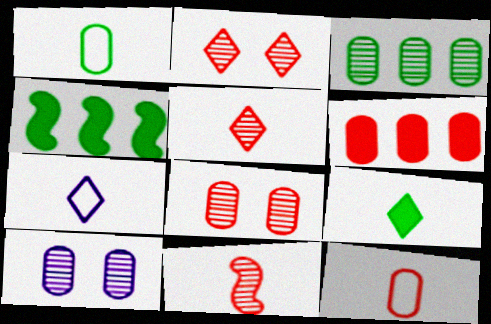[[1, 6, 10], 
[4, 7, 8], 
[5, 7, 9], 
[6, 8, 12]]